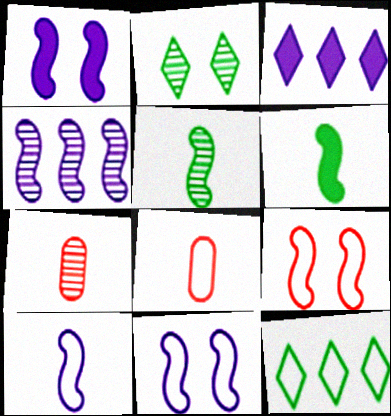[[1, 4, 10], 
[1, 7, 12], 
[2, 4, 7], 
[4, 6, 9], 
[8, 11, 12]]